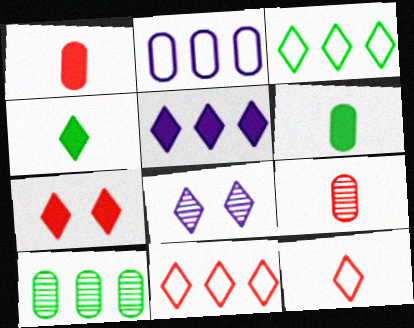[[4, 5, 7], 
[4, 8, 11]]